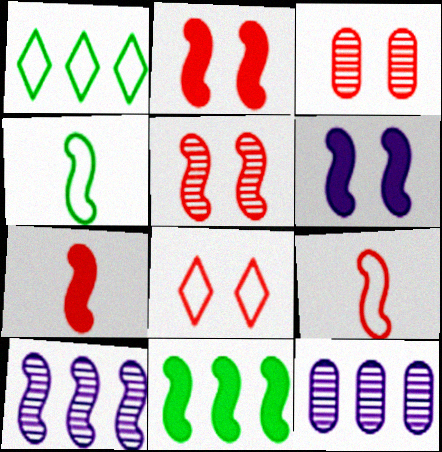[[2, 3, 8], 
[2, 4, 10], 
[6, 7, 11]]